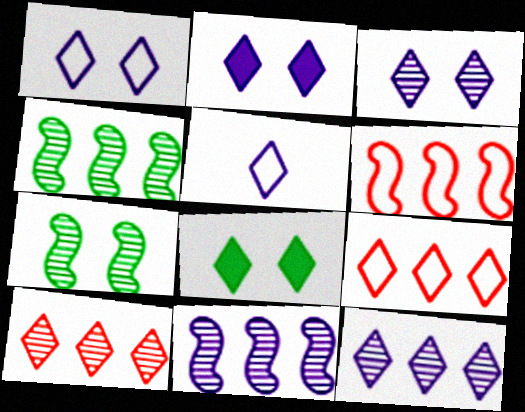[[1, 2, 3], 
[2, 5, 12], 
[5, 8, 10]]